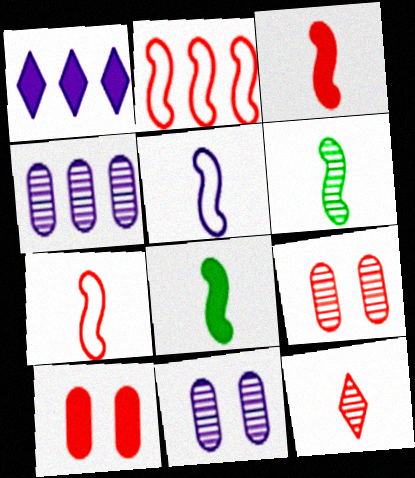[[1, 5, 11], 
[1, 8, 10], 
[2, 10, 12], 
[3, 5, 6]]